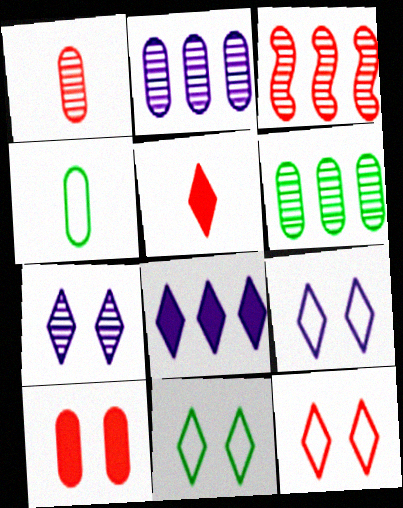[[2, 4, 10], 
[9, 11, 12]]